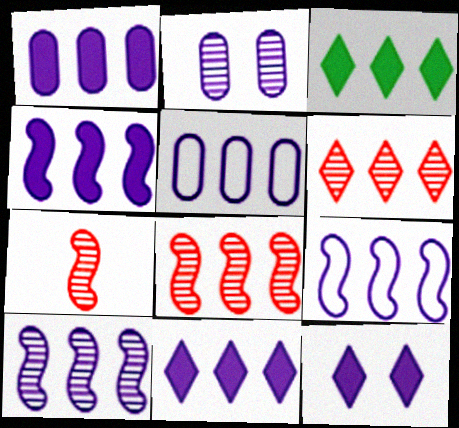[[1, 4, 11], 
[3, 5, 8], 
[4, 9, 10], 
[5, 10, 11]]